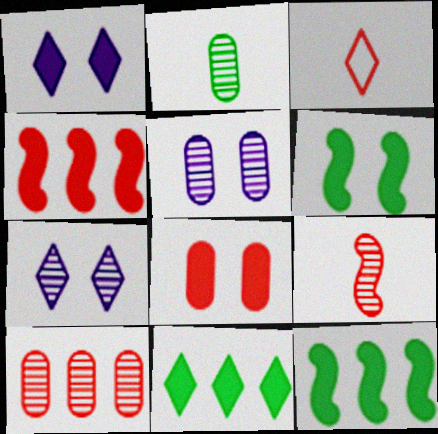[[1, 6, 8], 
[2, 5, 10], 
[3, 5, 12], 
[3, 7, 11]]